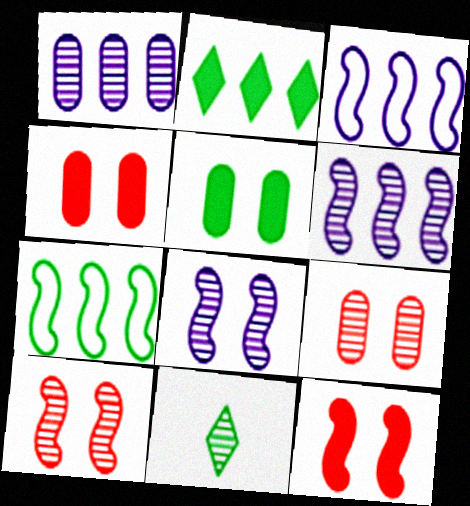[[1, 10, 11], 
[3, 4, 11], 
[5, 7, 11], 
[6, 9, 11]]